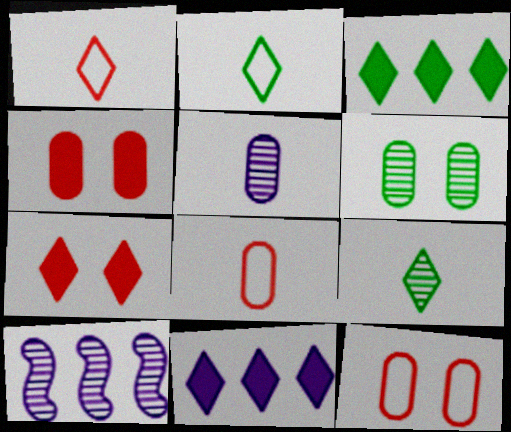[[2, 4, 10]]